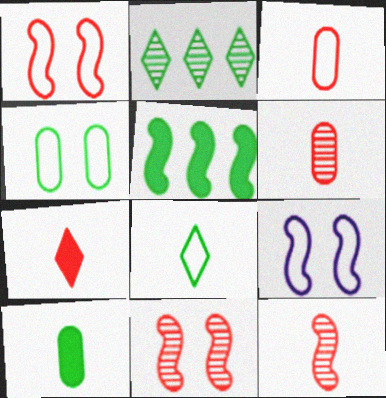[[3, 7, 12], 
[5, 9, 12]]